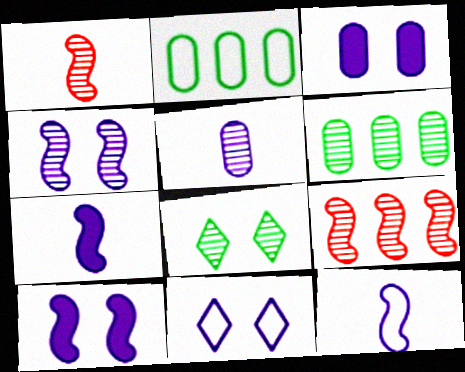[[3, 4, 11], 
[5, 8, 9]]